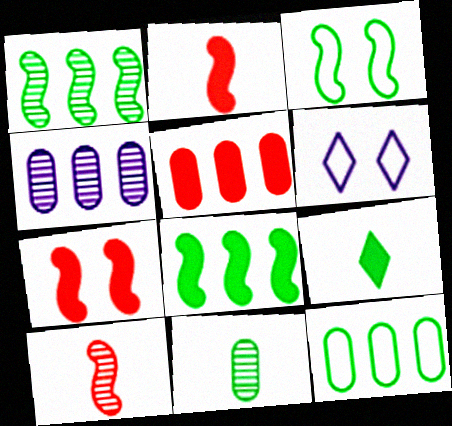[[4, 5, 12]]